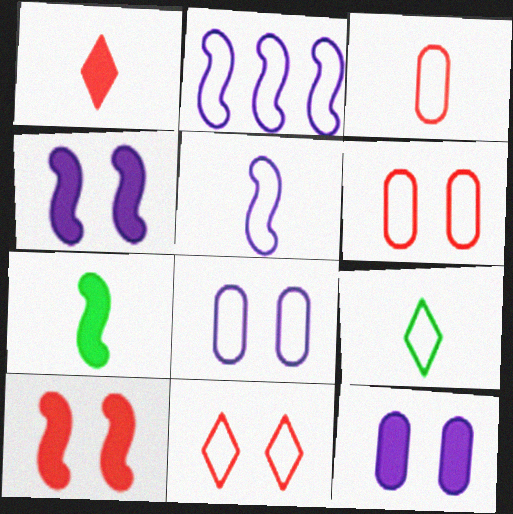[[2, 6, 9], 
[3, 5, 9]]